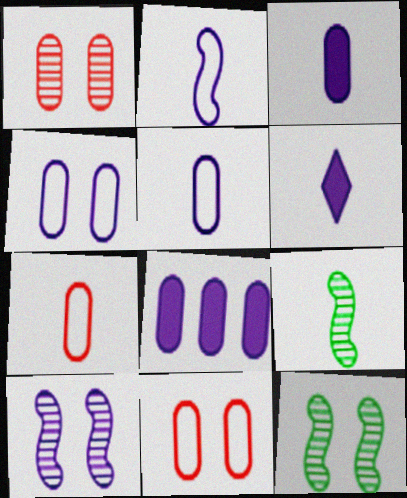[[6, 7, 9]]